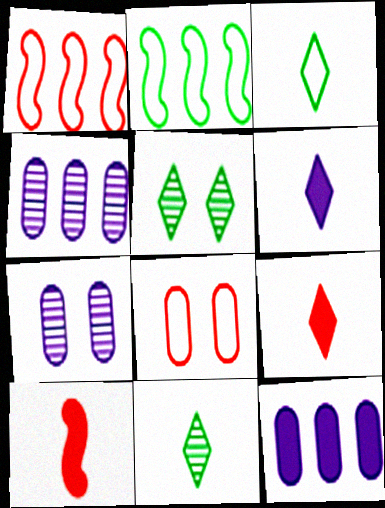[[2, 7, 9]]